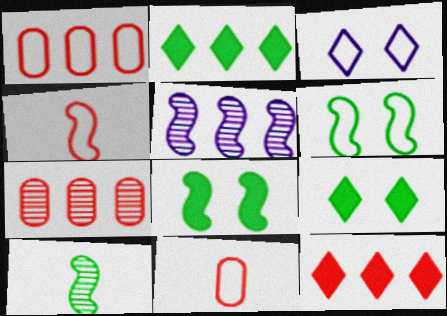[[1, 2, 5], 
[4, 5, 8], 
[5, 9, 11]]